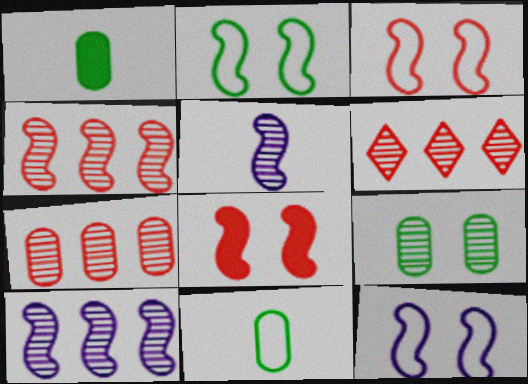[[1, 6, 12], 
[2, 3, 12], 
[4, 6, 7], 
[5, 6, 9]]